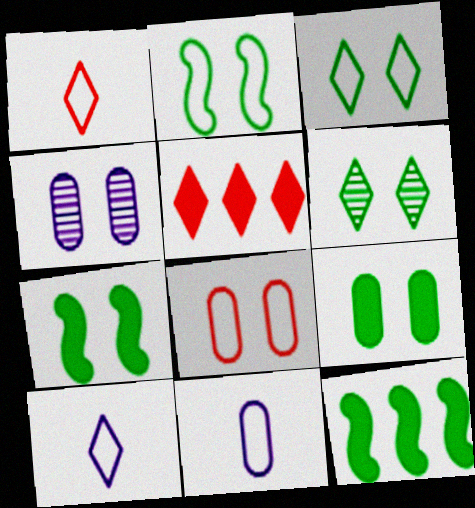[[1, 4, 12], 
[2, 6, 9], 
[4, 8, 9], 
[5, 6, 10]]